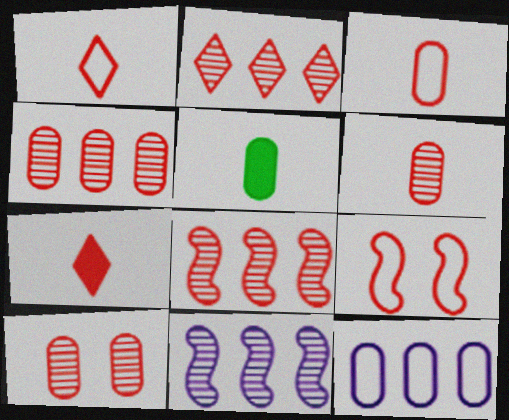[[2, 4, 8], 
[4, 6, 10], 
[4, 7, 9], 
[5, 10, 12]]